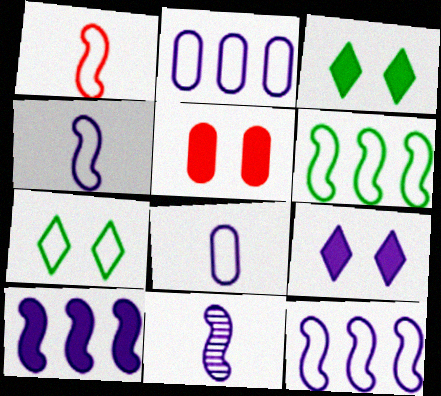[[1, 2, 7], 
[2, 9, 11]]